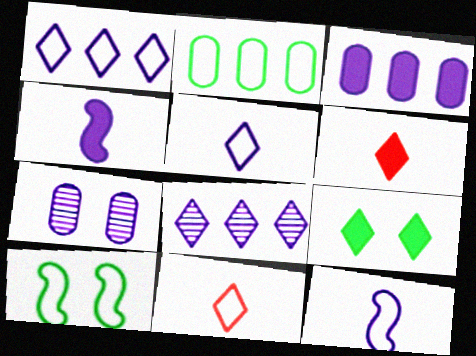[[1, 4, 7], 
[8, 9, 11]]